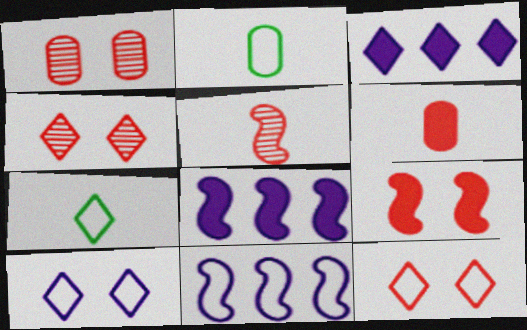[[1, 7, 8], 
[1, 9, 12], 
[2, 4, 8], 
[2, 11, 12], 
[3, 4, 7]]